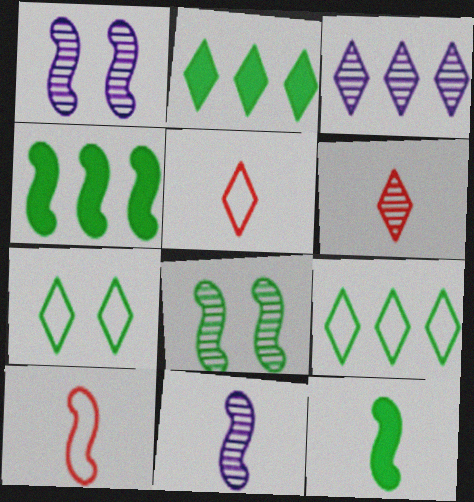[[1, 4, 10], 
[10, 11, 12]]